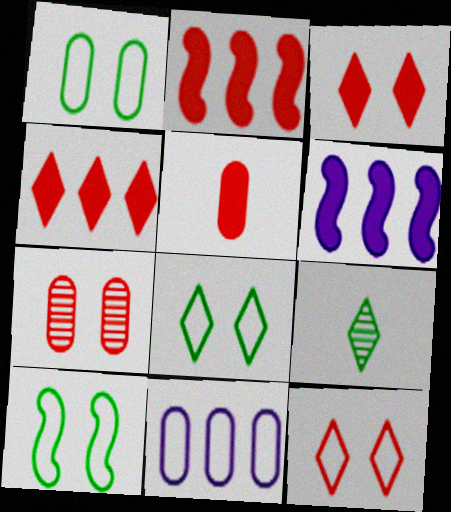[[1, 8, 10], 
[2, 3, 5]]